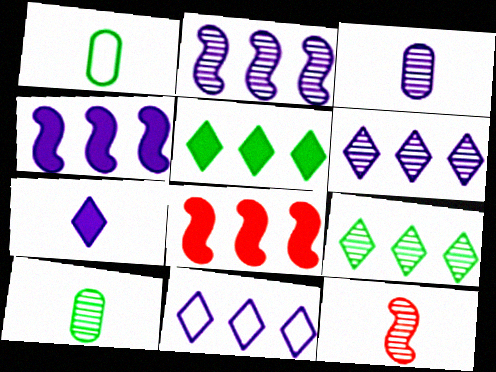[[1, 7, 12]]